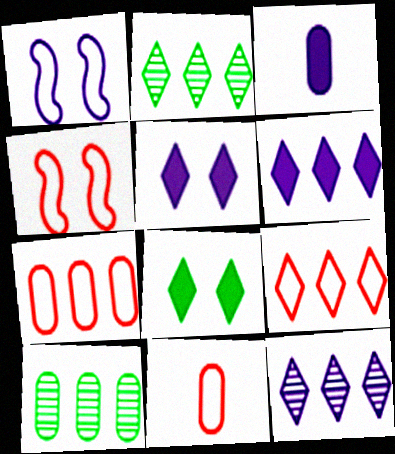[[1, 3, 12], 
[2, 3, 4], 
[2, 6, 9], 
[4, 9, 11]]